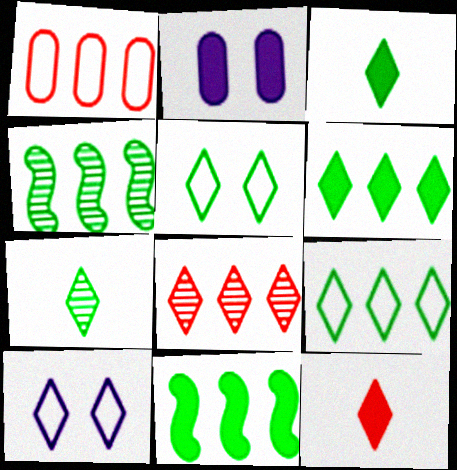[[2, 11, 12], 
[3, 8, 10], 
[5, 6, 7]]